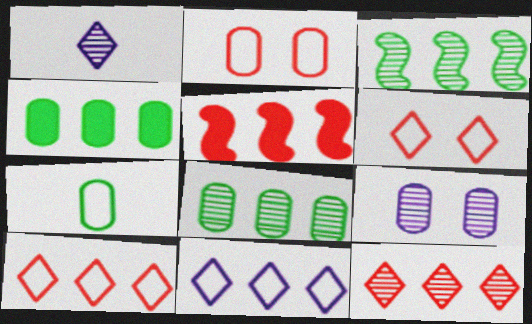[[5, 8, 11]]